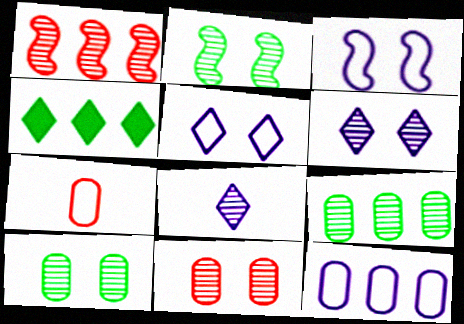[[1, 4, 12], 
[1, 8, 10], 
[2, 6, 11]]